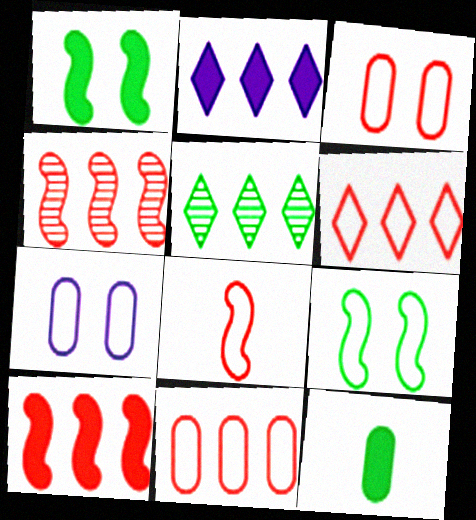[[2, 5, 6], 
[3, 6, 8], 
[5, 9, 12]]